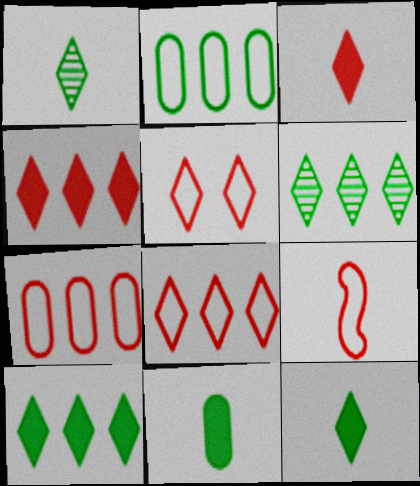[[5, 7, 9]]